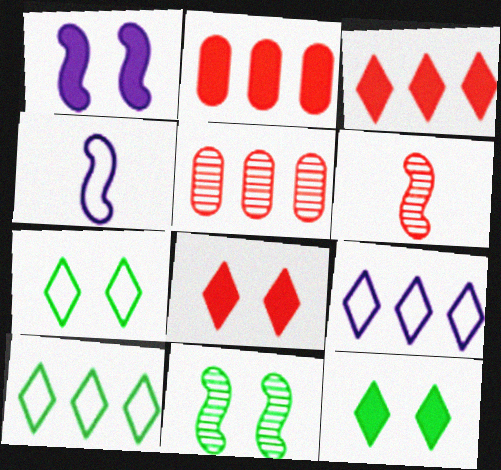[[4, 5, 12]]